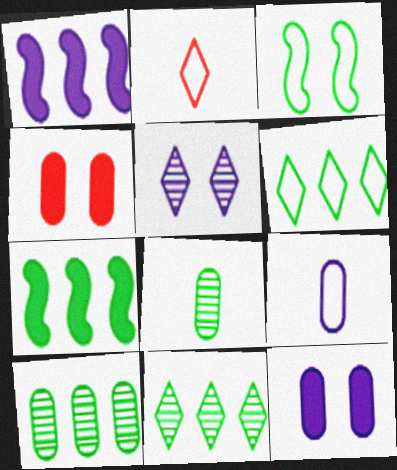[[1, 5, 9], 
[3, 4, 5], 
[4, 9, 10], 
[6, 7, 10]]